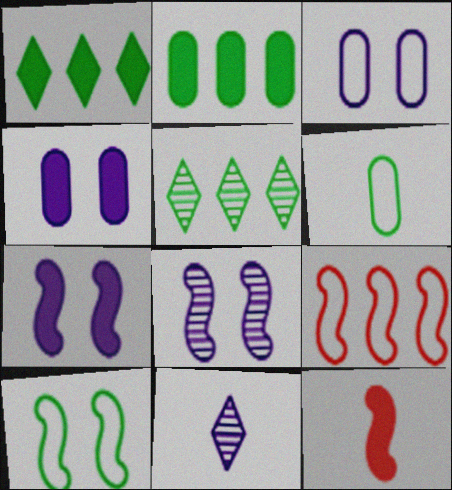[[1, 4, 12], 
[3, 5, 12], 
[6, 11, 12]]